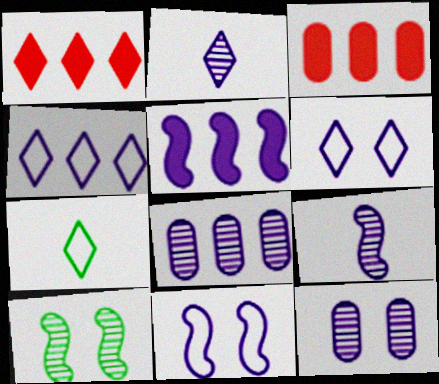[[4, 5, 8], 
[5, 9, 11]]